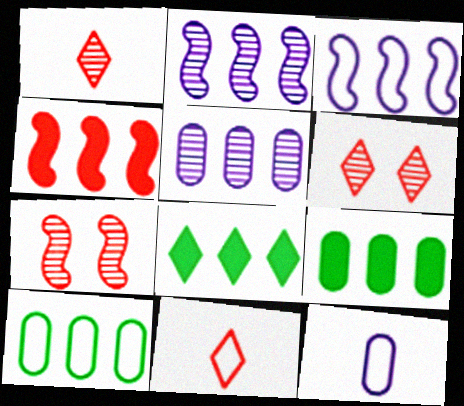[[7, 8, 12]]